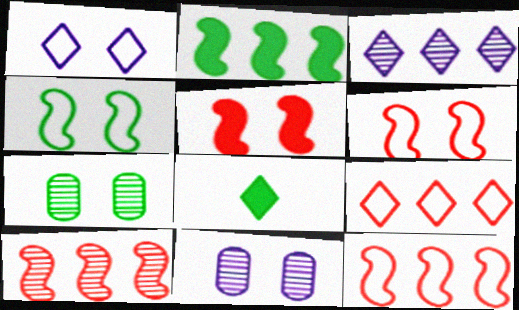[[1, 5, 7], 
[8, 11, 12]]